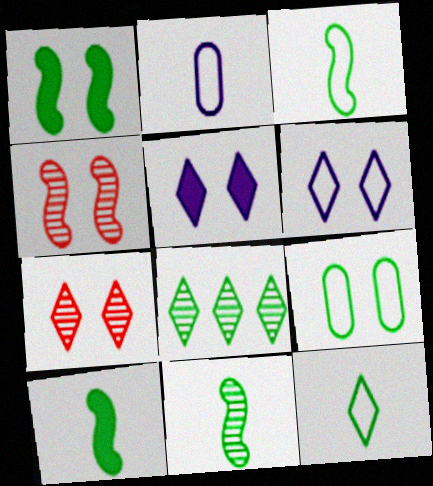[[3, 10, 11], 
[4, 5, 9], 
[8, 9, 10]]